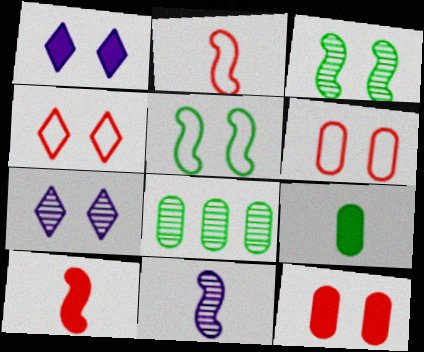[[1, 2, 8], 
[1, 3, 6], 
[5, 7, 12]]